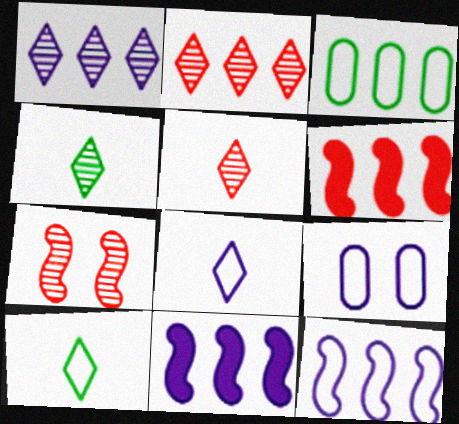[[1, 3, 6], 
[2, 3, 11], 
[4, 6, 9], 
[8, 9, 12]]